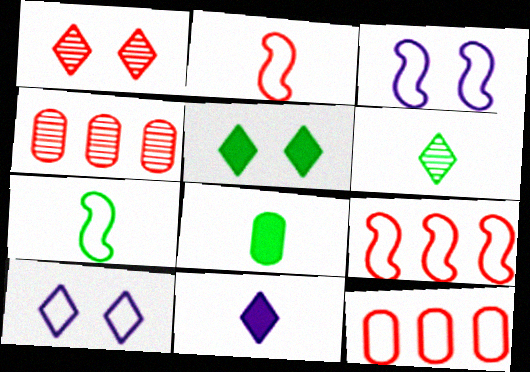[[1, 5, 10], 
[3, 7, 9], 
[6, 7, 8], 
[7, 10, 12]]